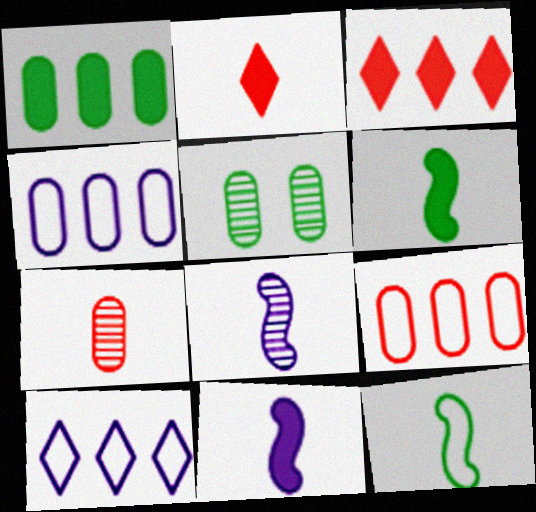[]